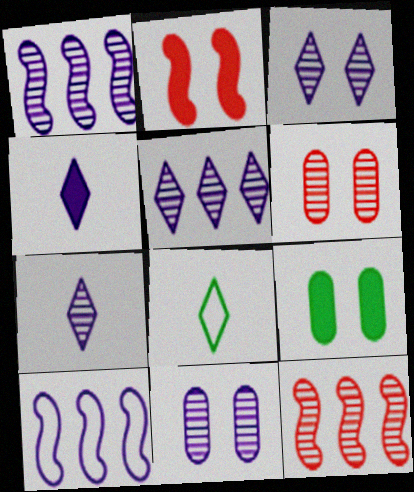[[1, 7, 11], 
[3, 5, 7], 
[4, 10, 11]]